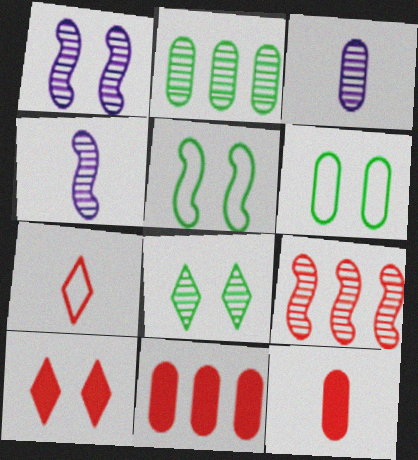[[1, 6, 10], 
[3, 6, 11], 
[3, 8, 9]]